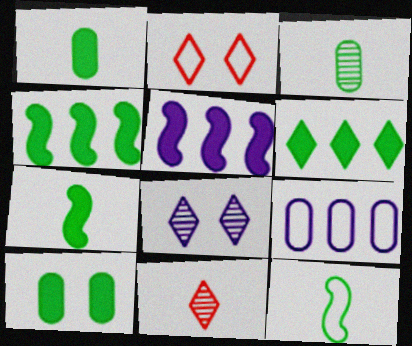[[2, 3, 5], 
[2, 9, 12], 
[6, 7, 10]]